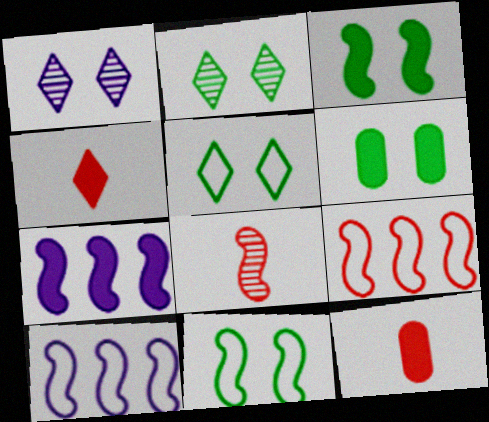[[2, 6, 11], 
[2, 10, 12], 
[3, 8, 10], 
[4, 6, 7], 
[7, 8, 11]]